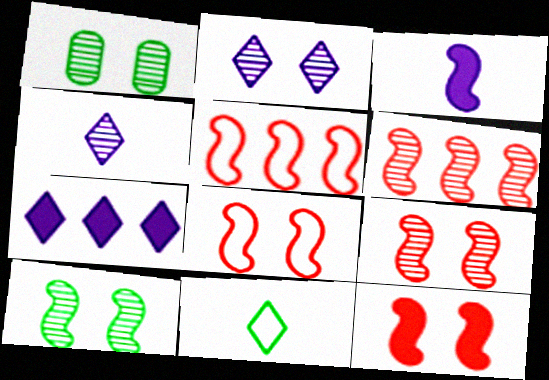[[1, 2, 9], 
[1, 4, 6], 
[3, 5, 10], 
[8, 9, 12]]